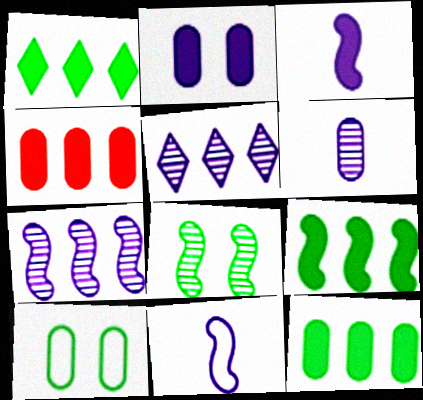[[1, 9, 12], 
[2, 5, 11], 
[4, 6, 10]]